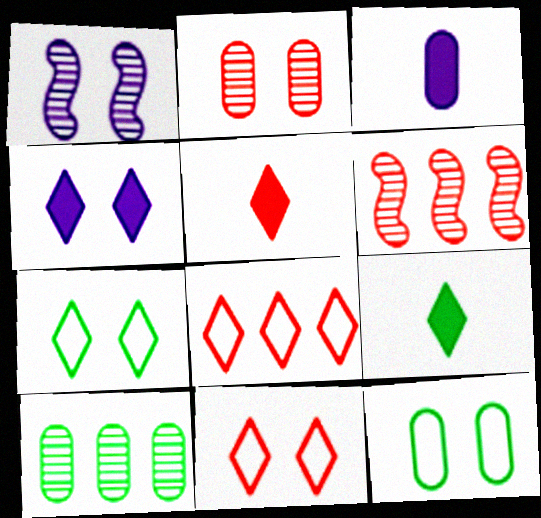[[3, 6, 7]]